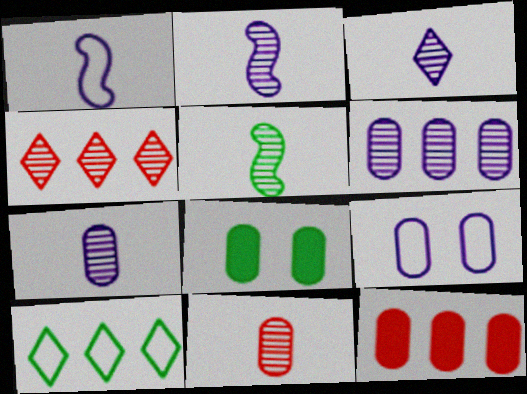[[1, 4, 8], 
[2, 3, 7], 
[3, 5, 11], 
[5, 8, 10]]